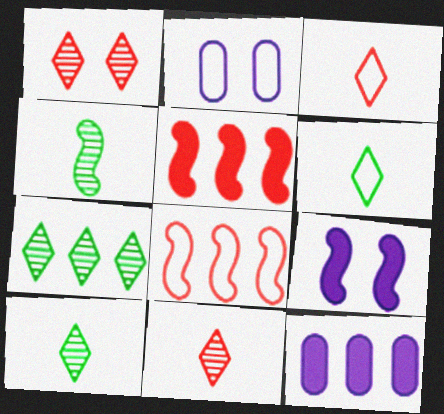[[2, 5, 10], 
[2, 6, 8], 
[4, 8, 9], 
[7, 8, 12]]